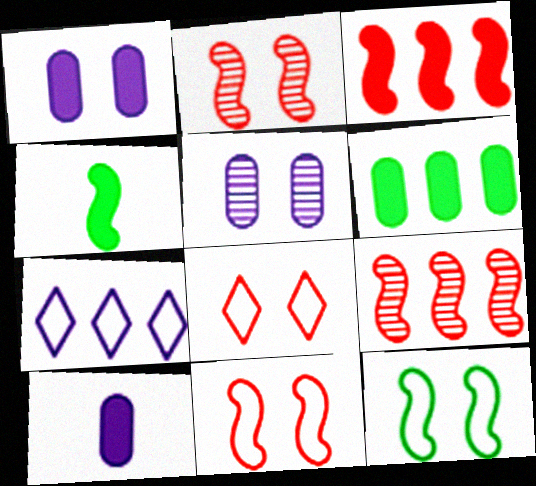[[6, 7, 9]]